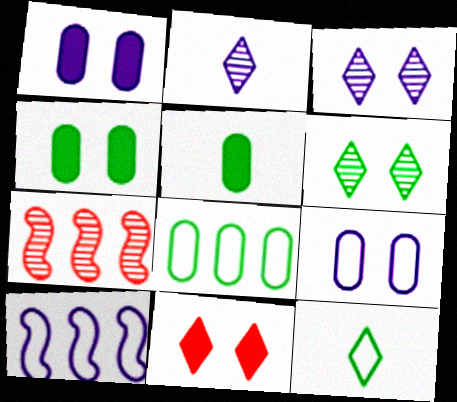[[1, 2, 10], 
[1, 7, 12]]